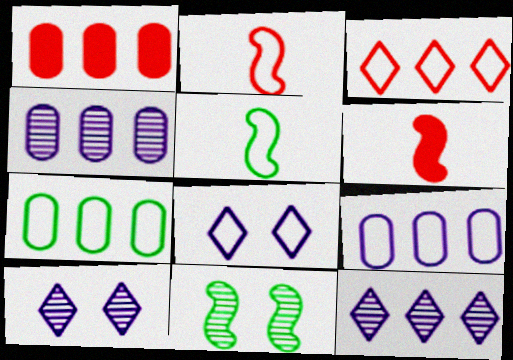[[1, 4, 7], 
[1, 5, 10], 
[2, 7, 8], 
[6, 7, 10]]